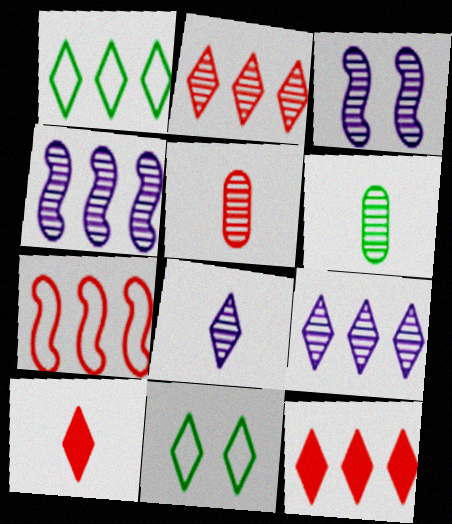[[1, 9, 12], 
[2, 3, 6], 
[8, 11, 12], 
[9, 10, 11]]